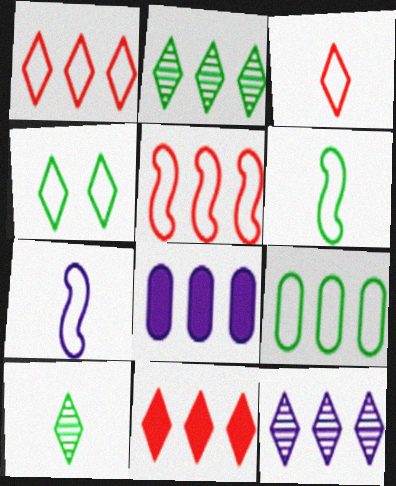[[2, 5, 8], 
[4, 6, 9]]